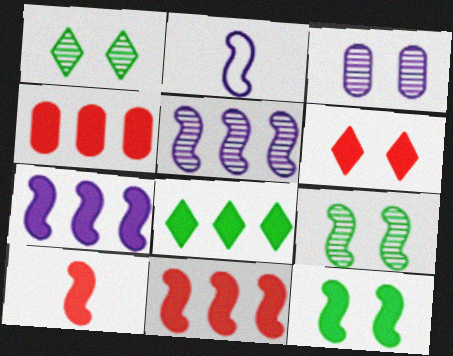[[1, 2, 4], 
[2, 9, 11], 
[4, 6, 10], 
[4, 7, 8], 
[7, 10, 12]]